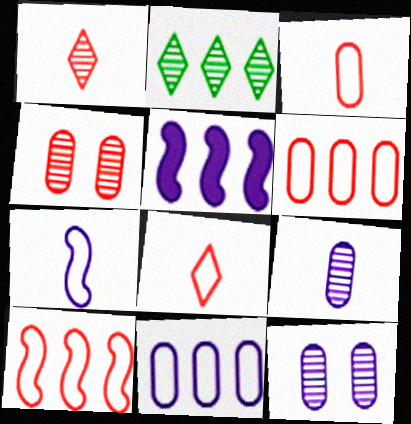[[2, 5, 6]]